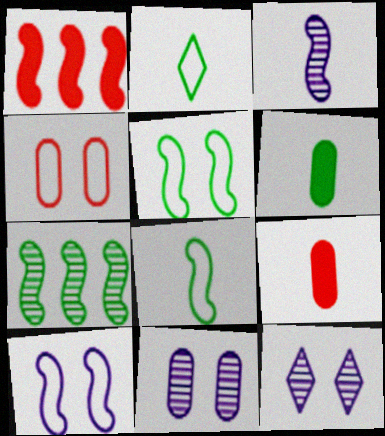[[1, 2, 11], 
[1, 3, 5], 
[2, 3, 9]]